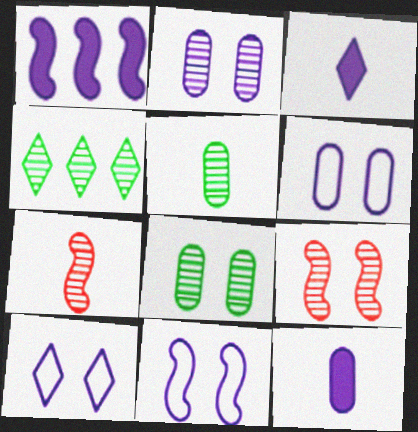[[2, 4, 7], 
[6, 10, 11]]